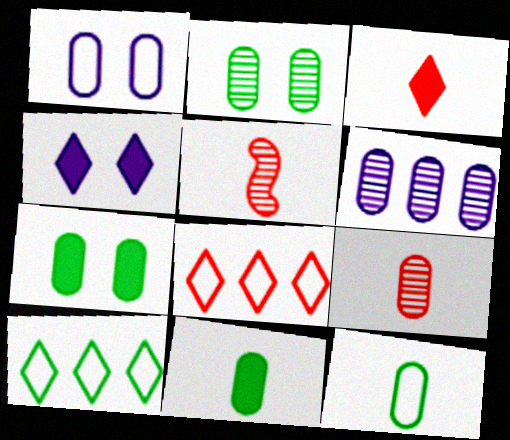[[2, 6, 9]]